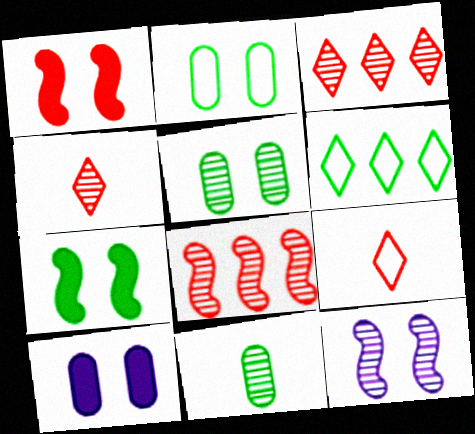[[3, 11, 12], 
[6, 7, 11]]